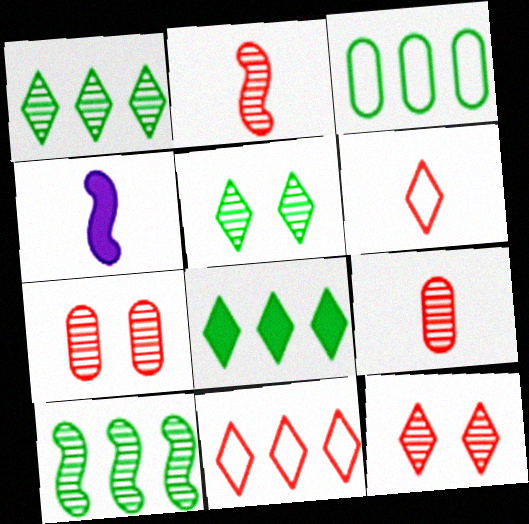[[3, 4, 12], 
[3, 8, 10]]